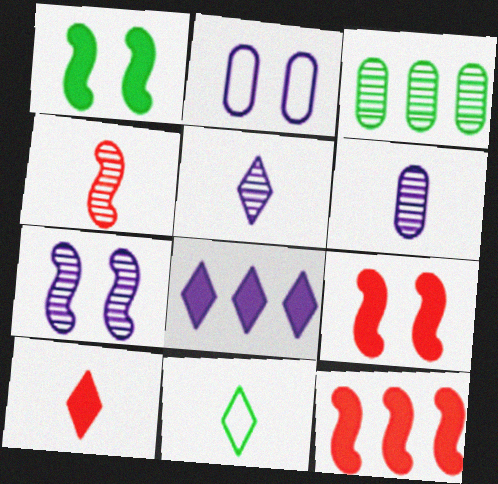[[1, 3, 11], 
[5, 10, 11]]